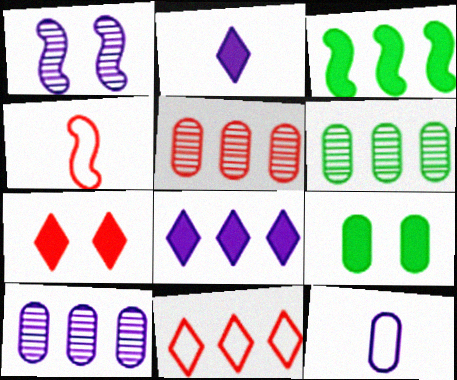[[1, 3, 4], 
[1, 8, 12], 
[3, 10, 11], 
[4, 5, 7], 
[5, 6, 10], 
[5, 9, 12]]